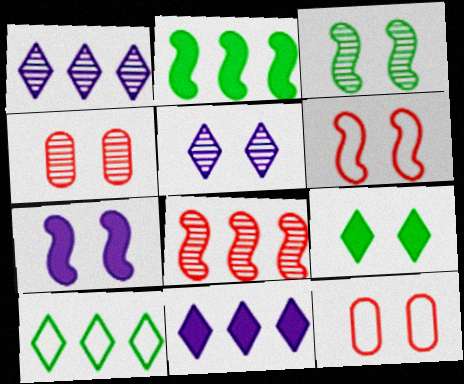[[3, 4, 5], 
[3, 6, 7]]